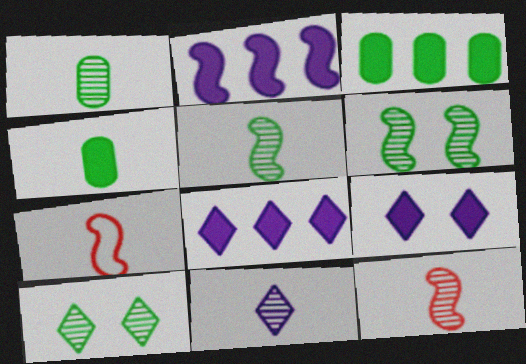[[1, 11, 12], 
[2, 6, 7], 
[4, 7, 11]]